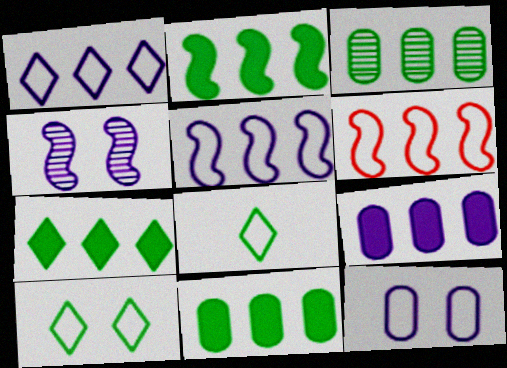[[2, 7, 11], 
[6, 8, 12]]